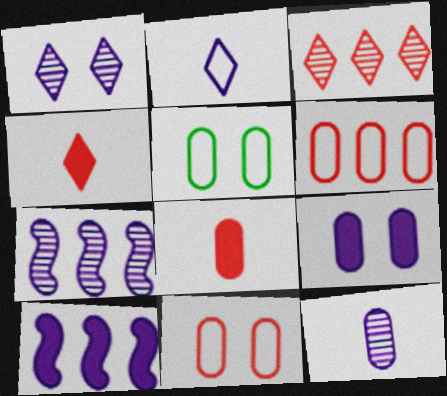[[1, 7, 12], 
[2, 7, 9], 
[4, 5, 7]]